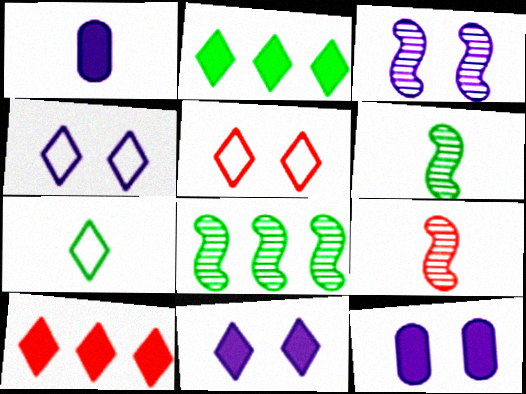[[1, 5, 8], 
[1, 7, 9], 
[3, 4, 12], 
[3, 8, 9]]